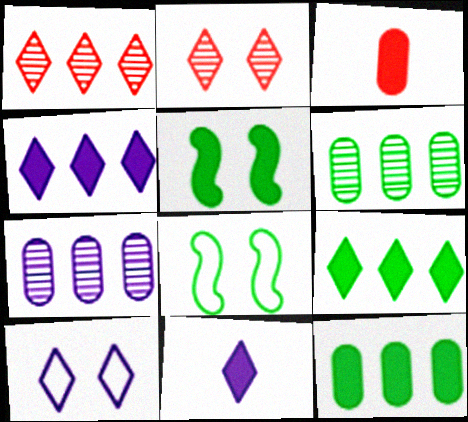[[3, 4, 5]]